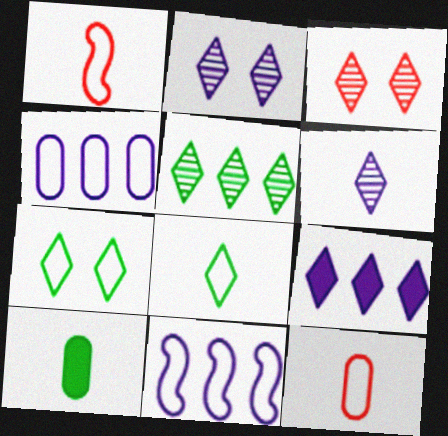[[1, 4, 7], 
[1, 6, 10], 
[3, 5, 6], 
[3, 8, 9], 
[3, 10, 11], 
[7, 11, 12]]